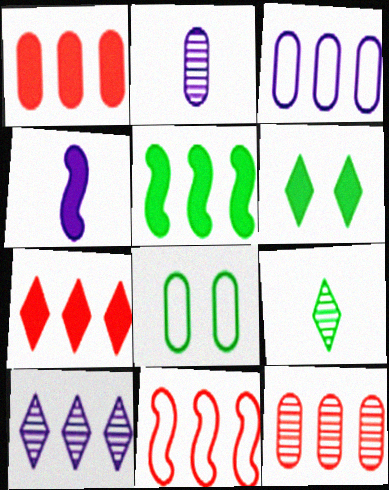[[1, 2, 8], 
[1, 4, 6], 
[2, 6, 11], 
[5, 8, 9], 
[7, 11, 12]]